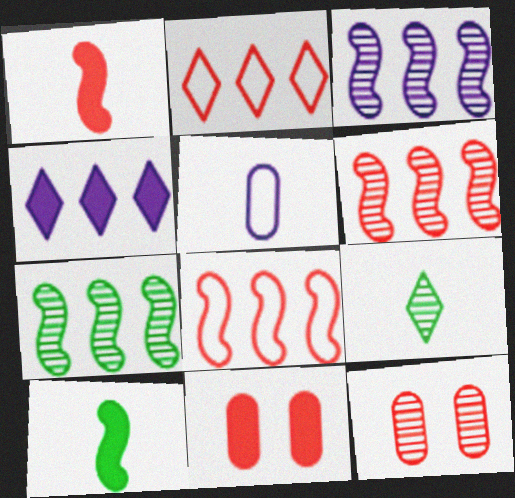[[1, 2, 12], 
[1, 5, 9], 
[3, 6, 7], 
[3, 9, 12], 
[4, 10, 11]]